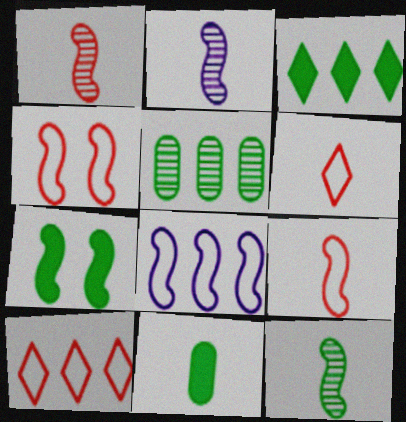[[1, 2, 12], 
[1, 7, 8], 
[2, 6, 11], 
[3, 7, 11]]